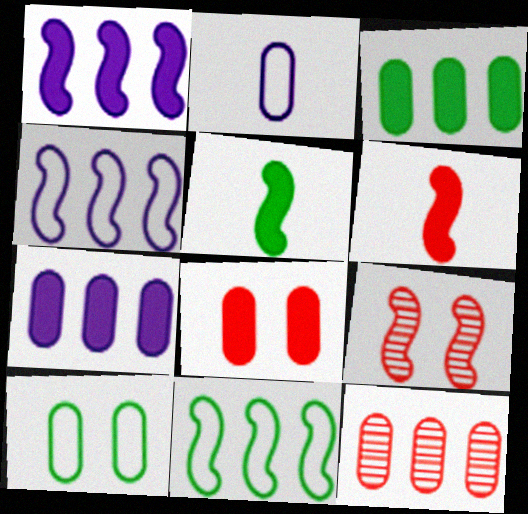[[4, 5, 9]]